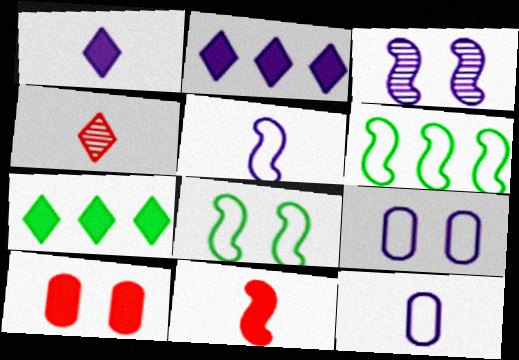[[2, 3, 12], 
[3, 6, 11]]